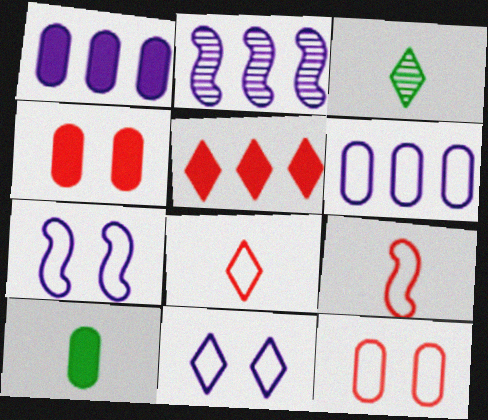[[1, 4, 10], 
[3, 5, 11]]